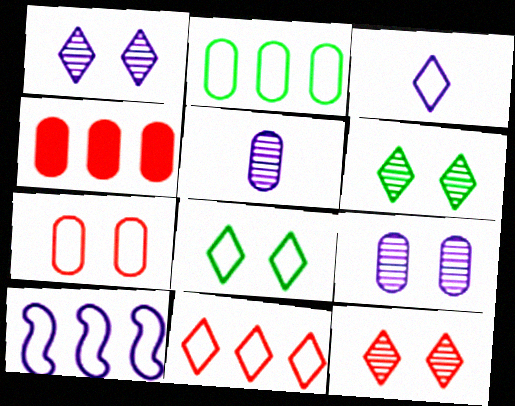[[1, 6, 12], 
[2, 10, 11], 
[3, 8, 11]]